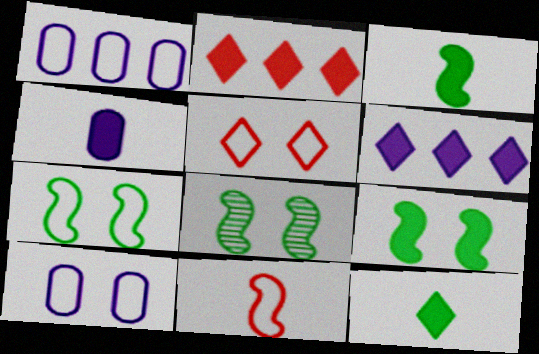[[2, 4, 9], 
[5, 7, 10], 
[7, 8, 9]]